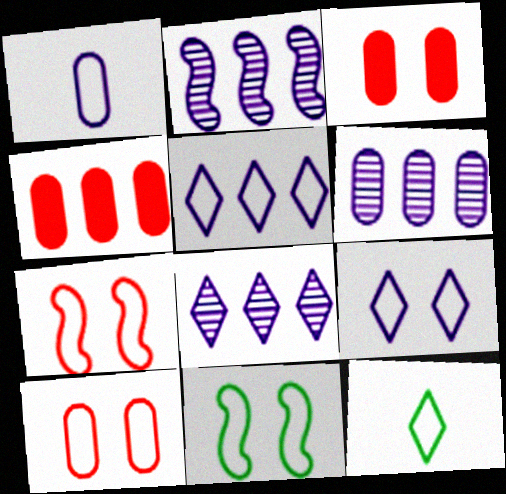[[2, 3, 12], 
[2, 6, 8], 
[9, 10, 11]]